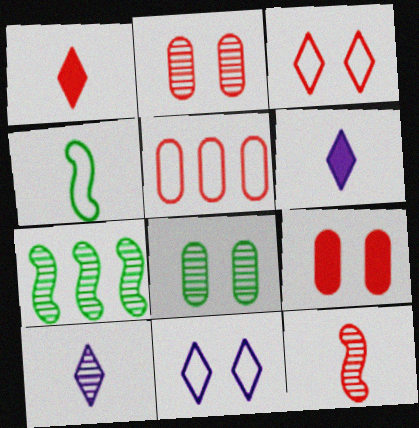[[2, 7, 10], 
[4, 5, 11]]